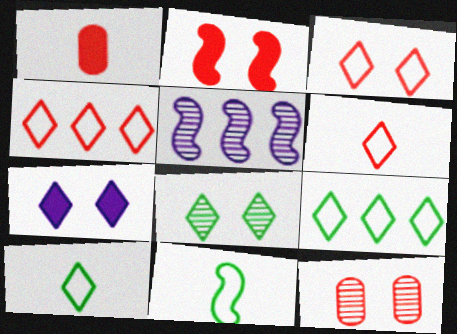[[2, 3, 12], 
[2, 5, 11], 
[3, 4, 6], 
[3, 7, 8]]